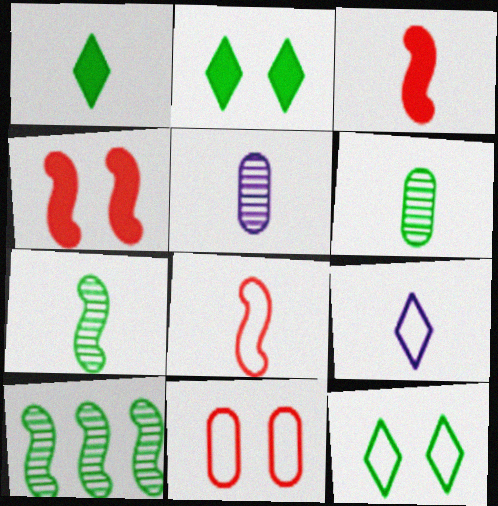[[1, 5, 8], 
[3, 6, 9]]